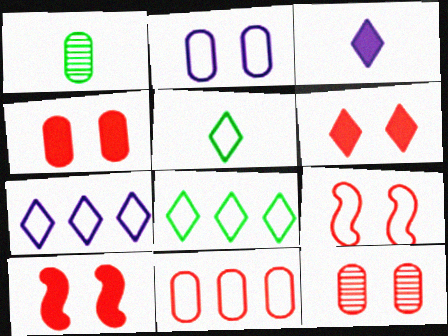[[1, 7, 10], 
[4, 6, 10], 
[6, 9, 12]]